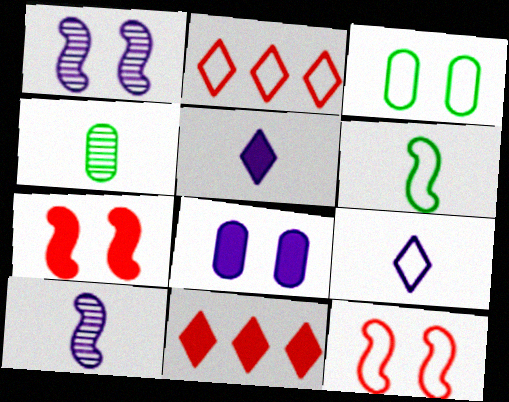[[3, 10, 11]]